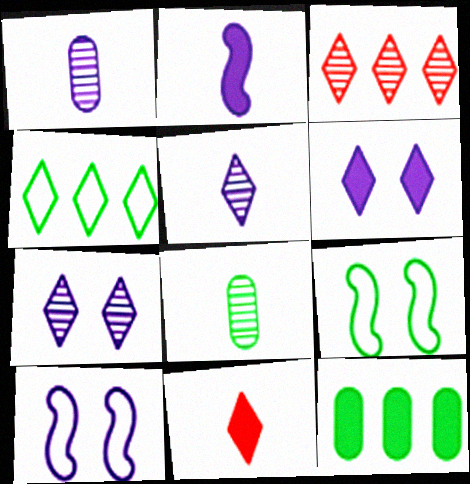[[4, 7, 11]]